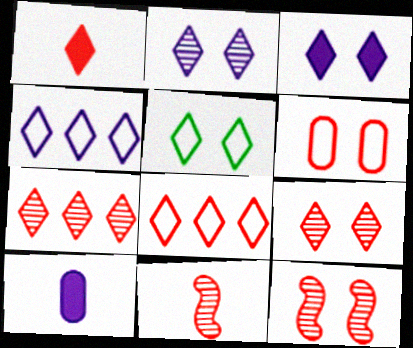[[1, 8, 9], 
[3, 5, 9]]